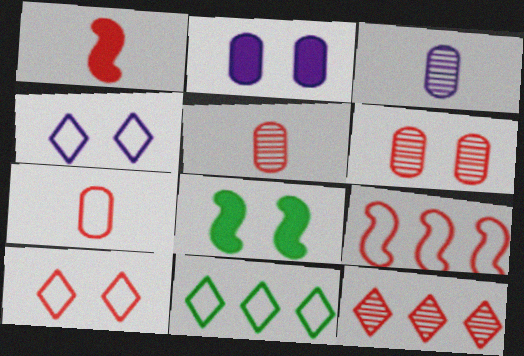[[4, 6, 8], 
[7, 9, 10]]